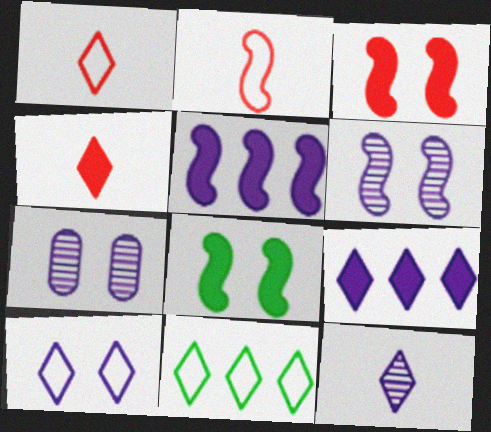[[1, 10, 11], 
[9, 10, 12]]